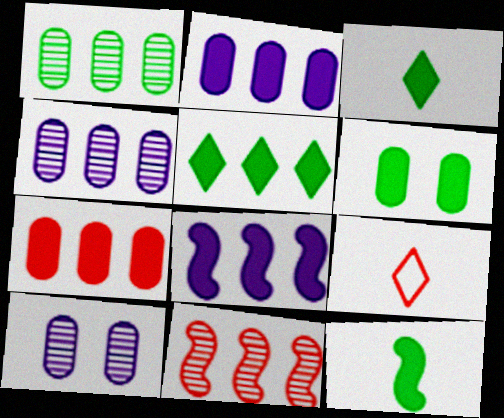[[5, 6, 12], 
[5, 7, 8]]